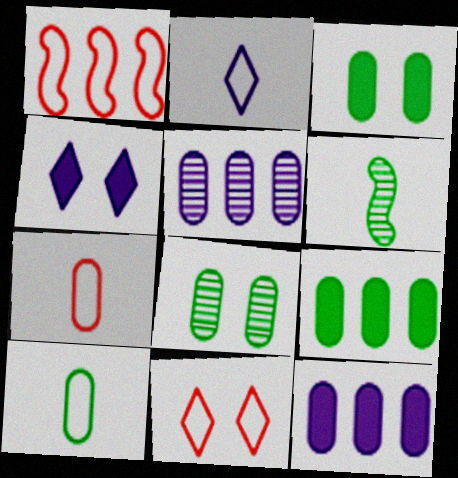[[1, 7, 11], 
[3, 5, 7], 
[6, 11, 12], 
[7, 8, 12], 
[8, 9, 10]]